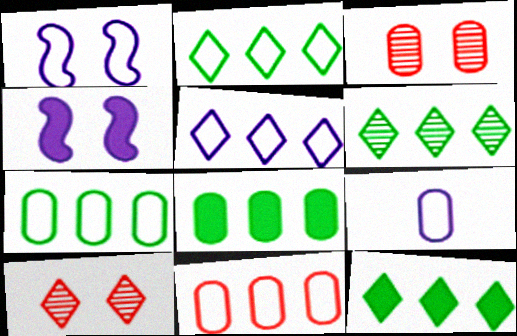[[1, 5, 9], 
[2, 6, 12], 
[3, 8, 9]]